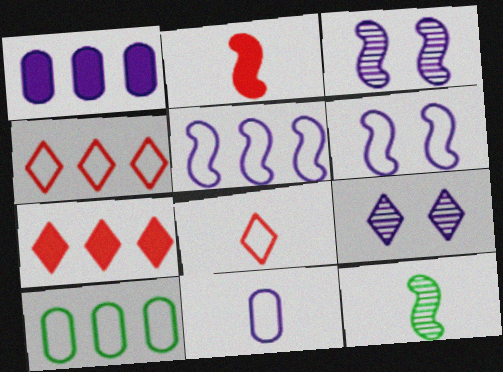[[2, 9, 10], 
[4, 5, 10], 
[6, 8, 10]]